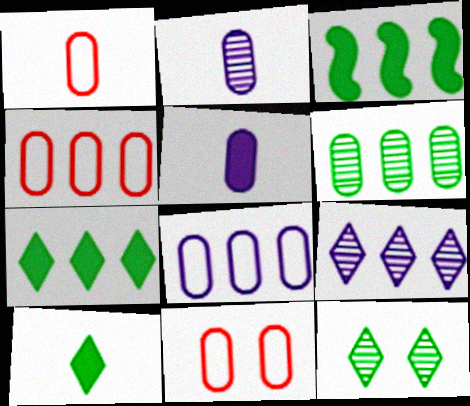[[1, 4, 11], 
[3, 4, 9], 
[5, 6, 11]]